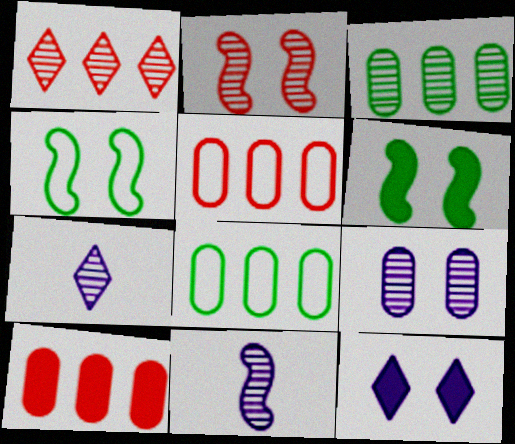[[2, 3, 7], 
[4, 7, 10], 
[5, 6, 7]]